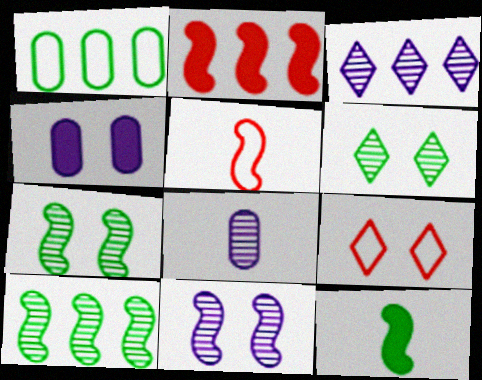[[1, 2, 3], 
[1, 6, 12], 
[3, 8, 11], 
[4, 7, 9]]